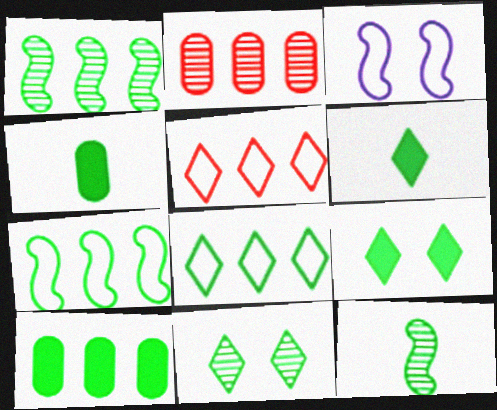[[1, 8, 10], 
[2, 3, 6], 
[4, 7, 11], 
[6, 8, 11]]